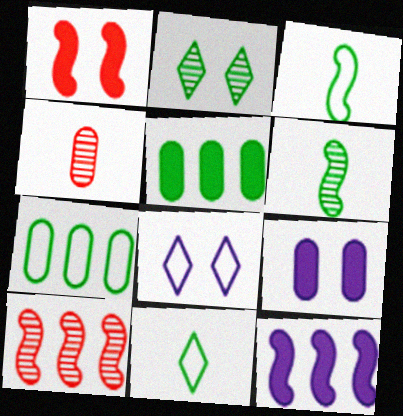[[2, 3, 5], 
[4, 7, 9], 
[9, 10, 11]]